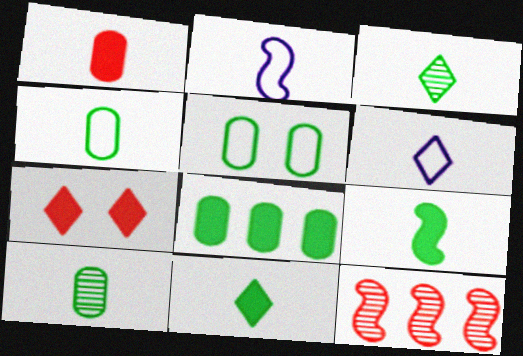[[1, 2, 3], 
[3, 4, 9], 
[5, 8, 10]]